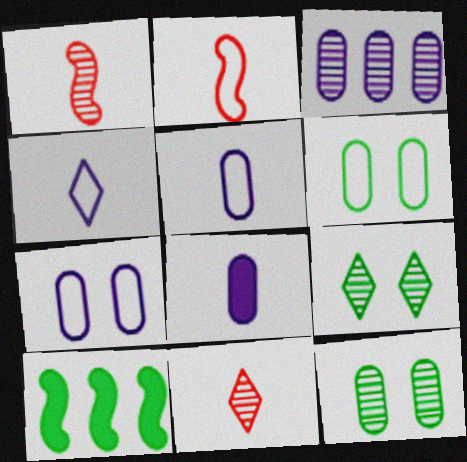[[1, 3, 9], 
[3, 7, 8], 
[7, 10, 11]]